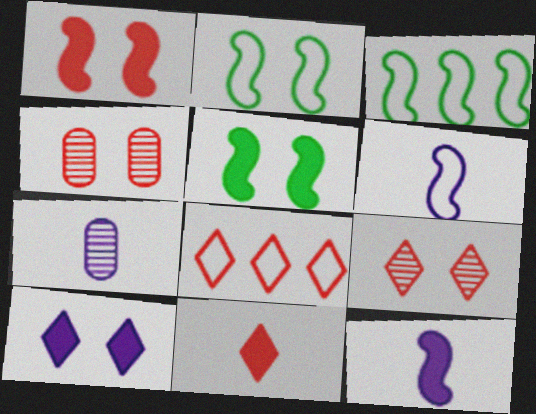[[2, 4, 10], 
[5, 7, 8], 
[8, 9, 11]]